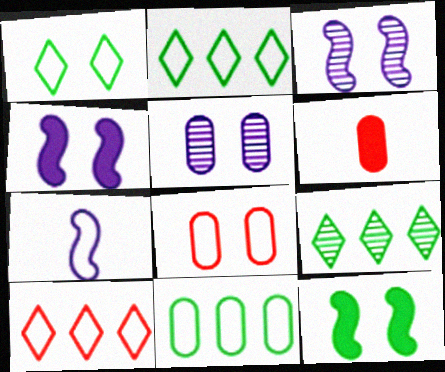[[2, 3, 6], 
[2, 7, 8], 
[5, 6, 11]]